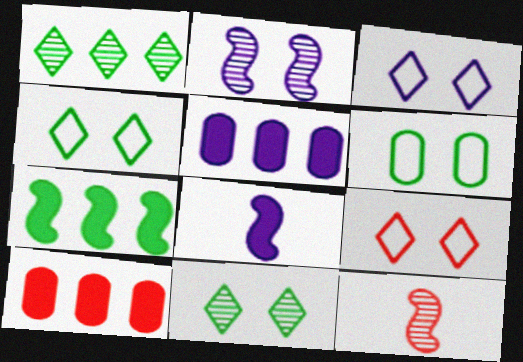[[3, 4, 9], 
[4, 5, 12], 
[9, 10, 12]]